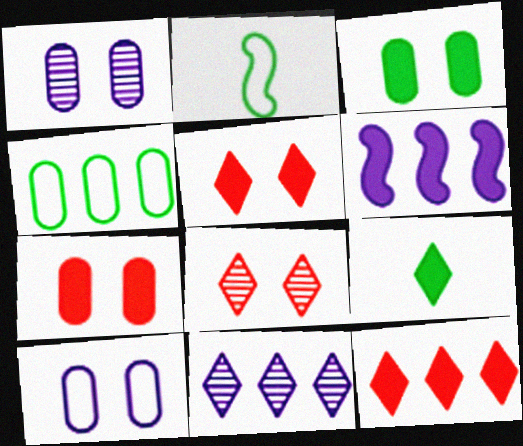[[1, 2, 12], 
[2, 7, 11], 
[6, 7, 9]]